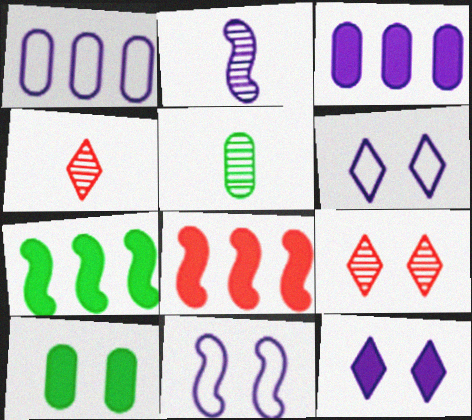[[1, 2, 12], 
[2, 3, 6], 
[2, 4, 5], 
[5, 6, 8], 
[9, 10, 11]]